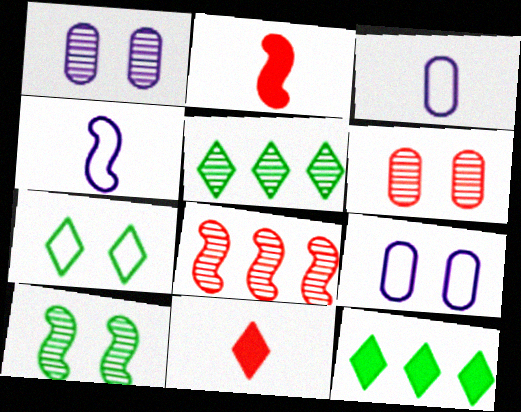[[2, 5, 9], 
[4, 6, 12]]